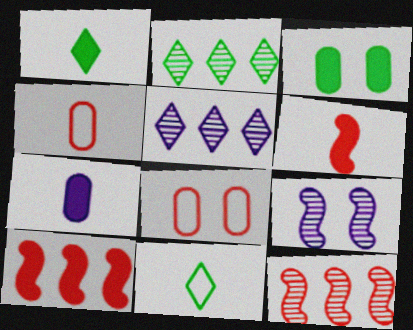[[1, 6, 7]]